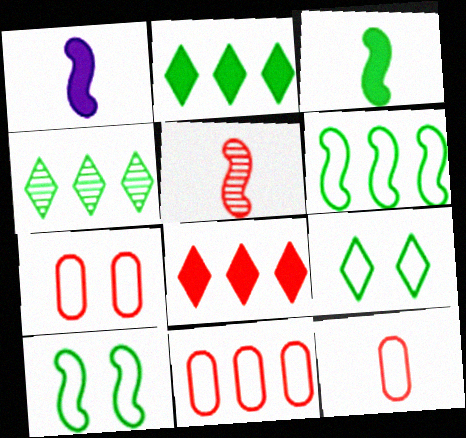[[1, 4, 7], 
[5, 7, 8], 
[7, 11, 12]]